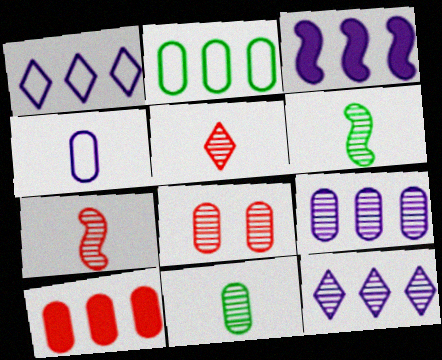[[1, 3, 9], 
[2, 9, 10], 
[6, 8, 12], 
[8, 9, 11]]